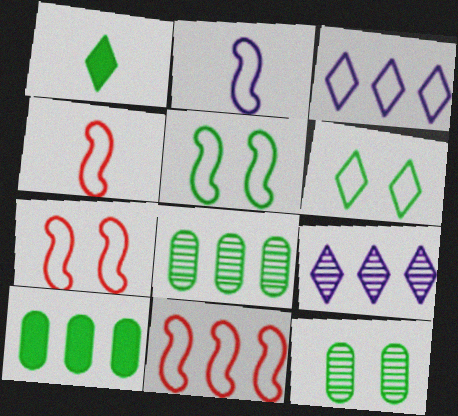[[1, 5, 8], 
[2, 5, 11], 
[4, 7, 11], 
[9, 10, 11]]